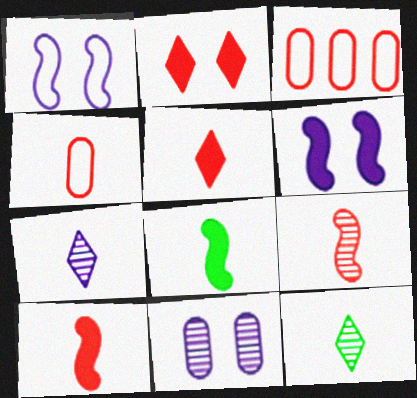[[2, 3, 9], 
[3, 6, 12], 
[4, 5, 9], 
[4, 7, 8]]